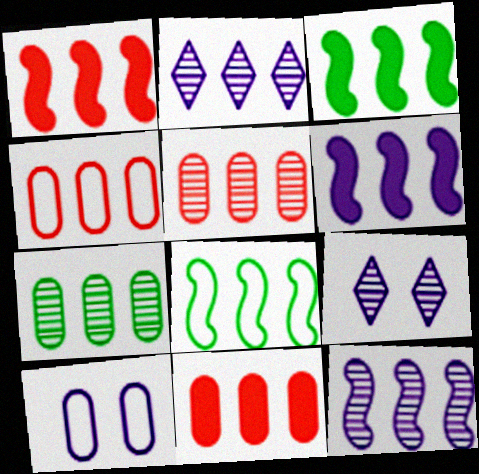[[1, 3, 6], 
[1, 8, 12], 
[2, 3, 4], 
[2, 8, 11], 
[4, 5, 11]]